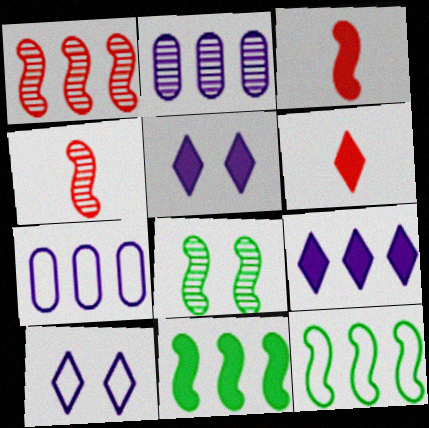[[6, 7, 8]]